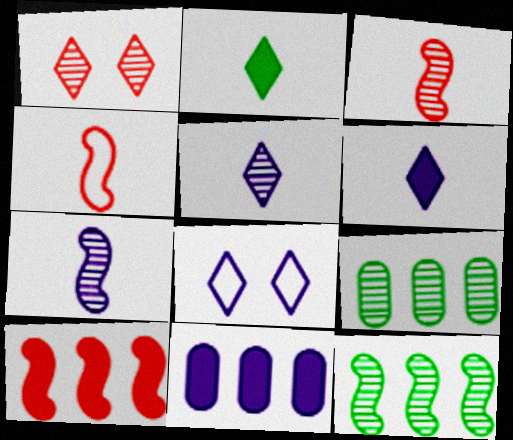[[1, 7, 9], 
[7, 8, 11]]